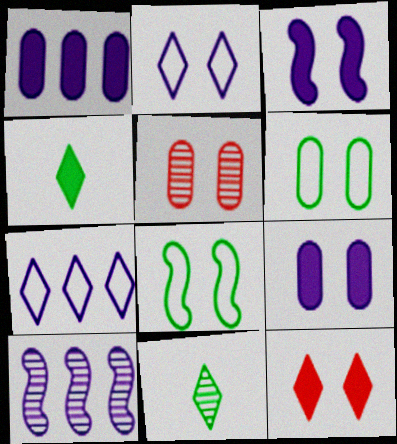[[1, 7, 10], 
[5, 6, 9], 
[5, 10, 11], 
[7, 11, 12]]